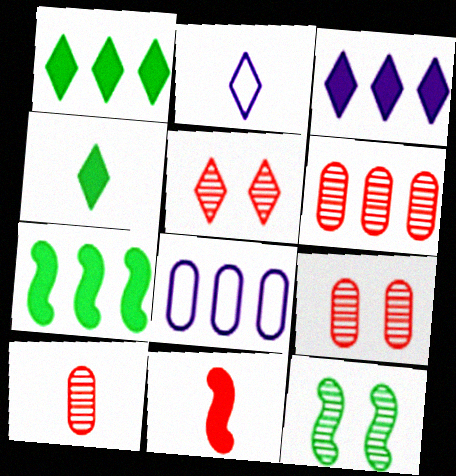[[1, 2, 5], 
[2, 7, 9], 
[6, 9, 10]]